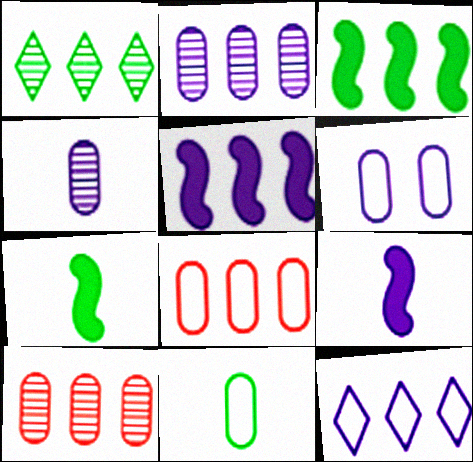[[1, 5, 8], 
[2, 5, 12], 
[3, 10, 12], 
[6, 8, 11]]